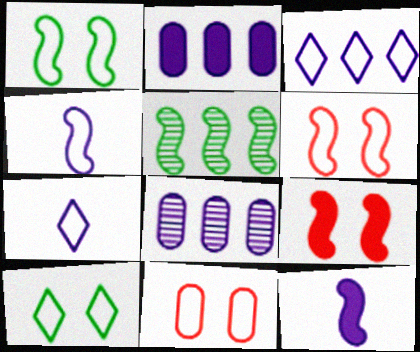[[4, 5, 9], 
[5, 6, 12]]